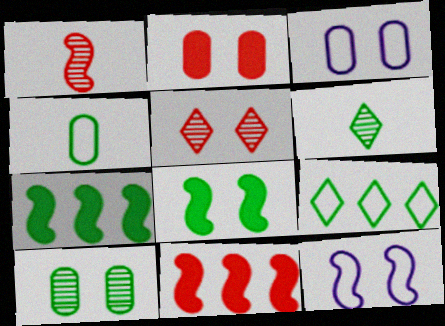[[1, 7, 12], 
[2, 3, 10], 
[3, 5, 8], 
[3, 6, 11]]